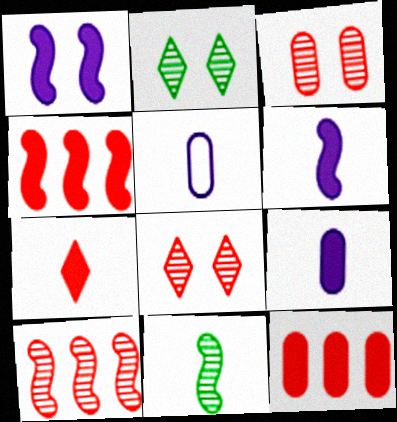[[2, 4, 5], 
[5, 7, 11]]